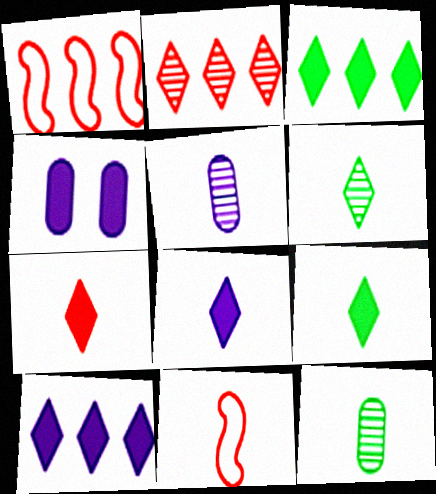[[1, 4, 6], 
[5, 9, 11], 
[7, 8, 9], 
[8, 11, 12]]